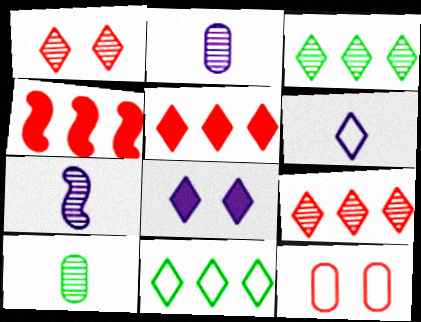[]